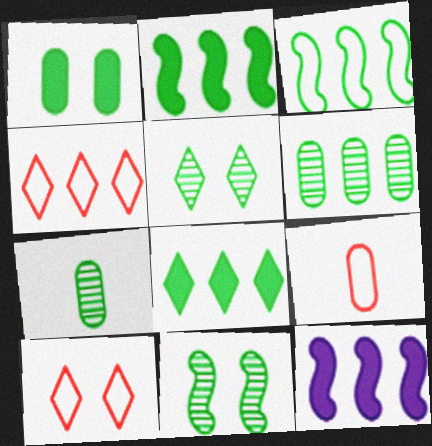[[3, 6, 8], 
[4, 6, 12], 
[5, 9, 12], 
[7, 10, 12]]